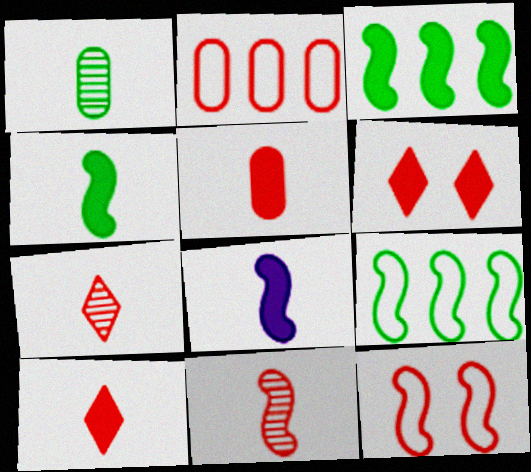[[2, 6, 11]]